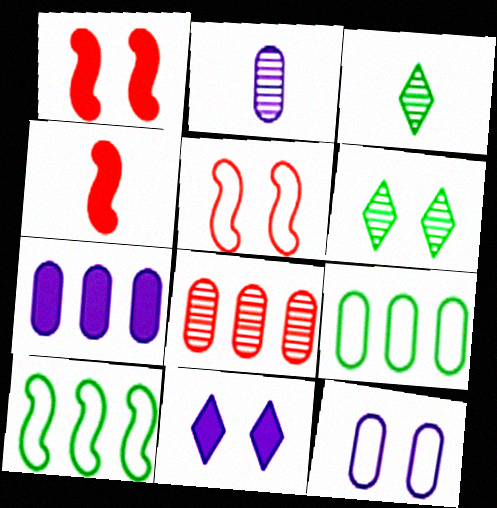[[1, 6, 12], 
[2, 7, 12], 
[3, 5, 7], 
[7, 8, 9]]